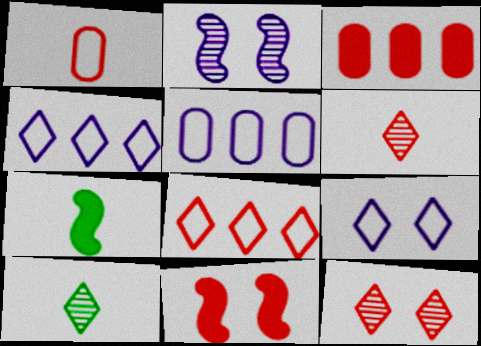[[5, 7, 12], 
[5, 10, 11]]